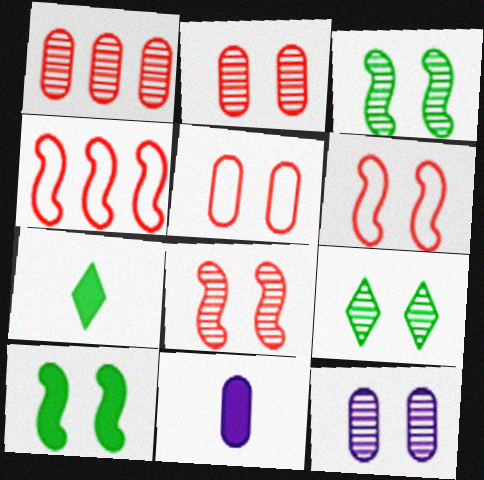[[4, 7, 12], 
[4, 9, 11], 
[8, 9, 12]]